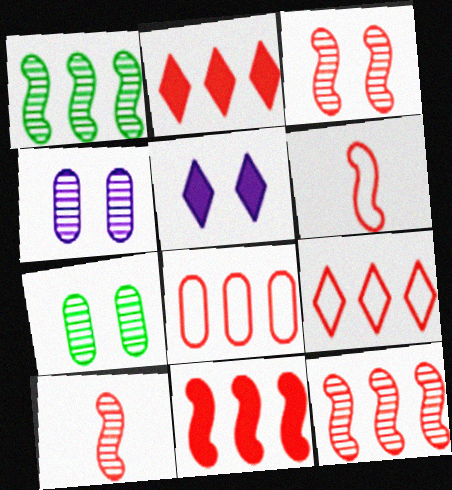[[2, 8, 12], 
[3, 6, 11], 
[3, 10, 12]]